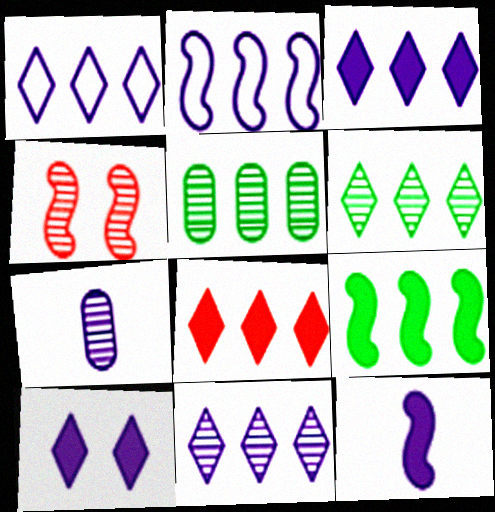[[1, 3, 11], 
[1, 6, 8], 
[2, 5, 8], 
[2, 7, 10], 
[4, 6, 7]]